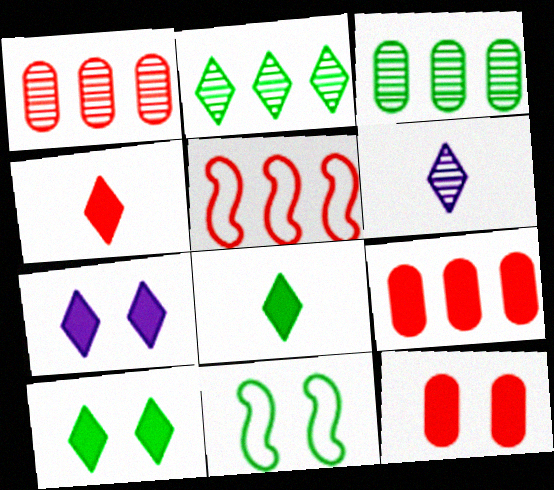[[3, 8, 11], 
[6, 9, 11]]